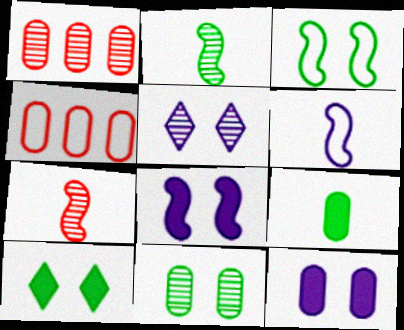[[1, 2, 5], 
[1, 6, 10], 
[3, 10, 11]]